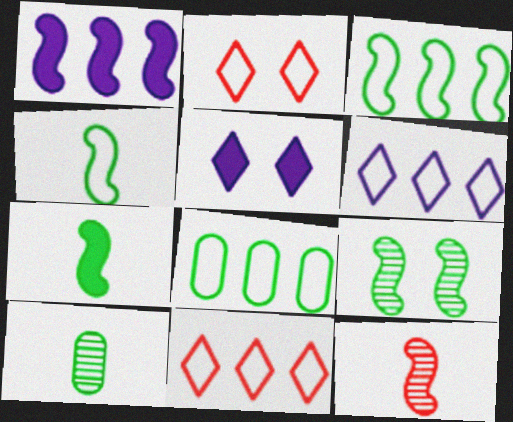[[1, 2, 10], 
[3, 7, 9], 
[5, 8, 12]]